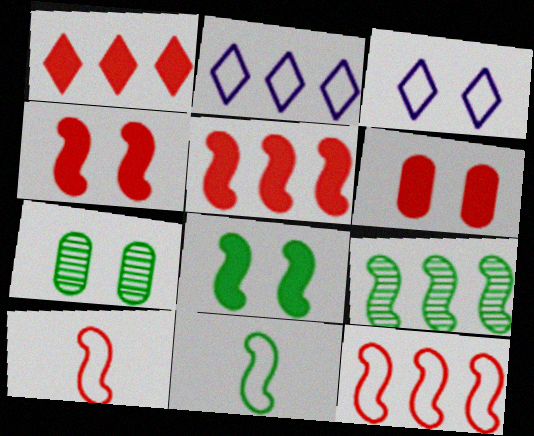[[3, 4, 7], 
[8, 9, 11]]